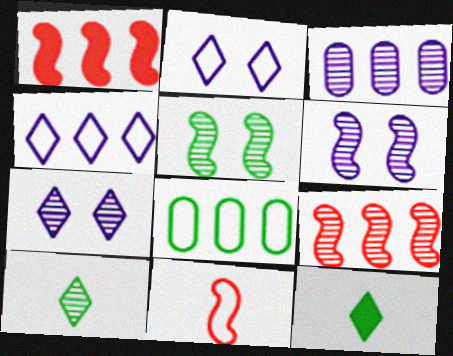[[2, 8, 11], 
[5, 8, 12]]